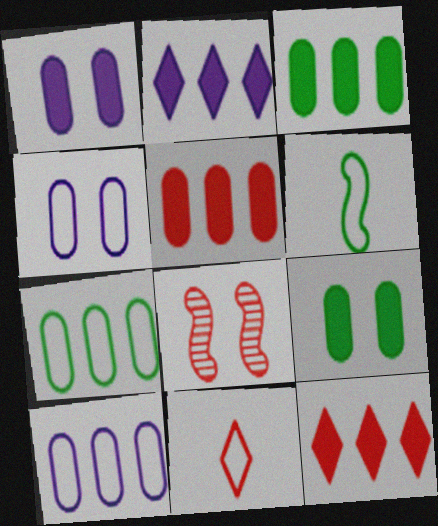[[5, 8, 11]]